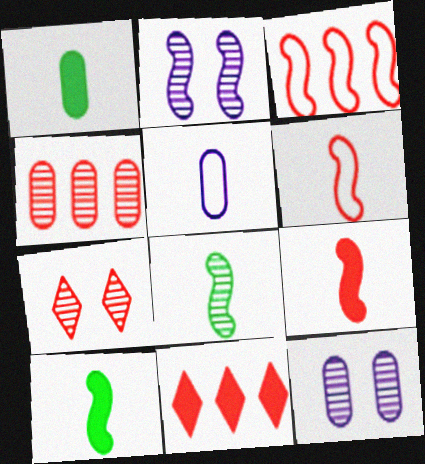[[2, 3, 10], 
[3, 4, 11]]